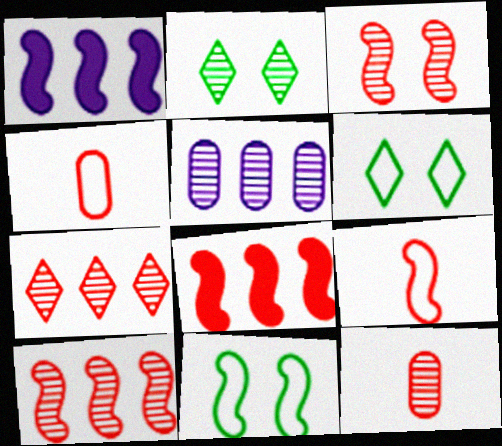[[1, 2, 4], 
[1, 6, 12], 
[3, 7, 12], 
[3, 8, 9]]